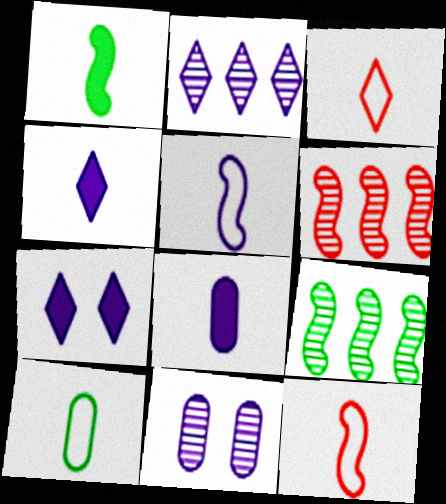[[3, 5, 10], 
[6, 7, 10]]